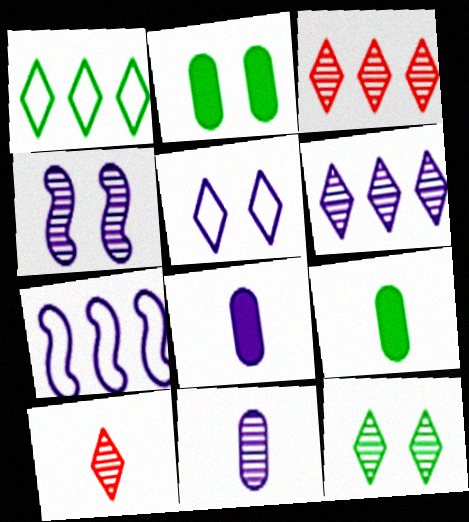[[2, 7, 10], 
[4, 6, 11], 
[6, 10, 12]]